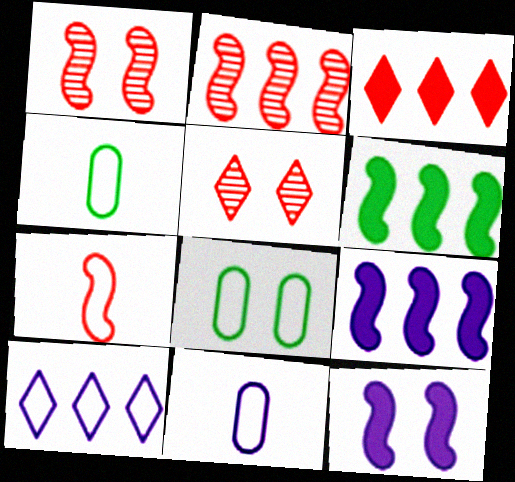[[4, 5, 9], 
[5, 6, 11], 
[5, 8, 12], 
[7, 8, 10]]